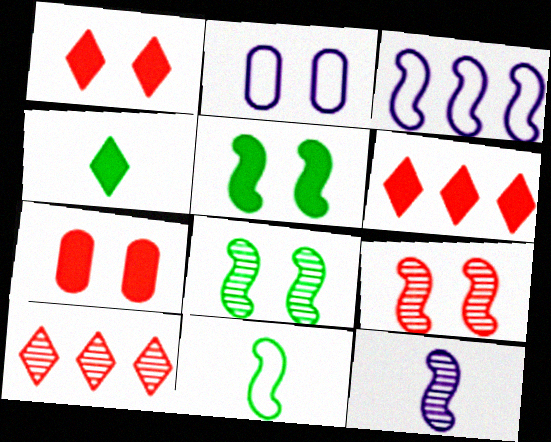[[1, 2, 8]]